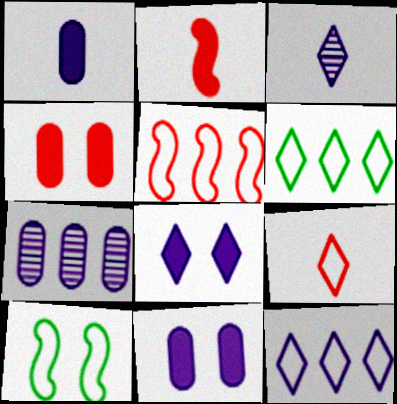[[3, 8, 12]]